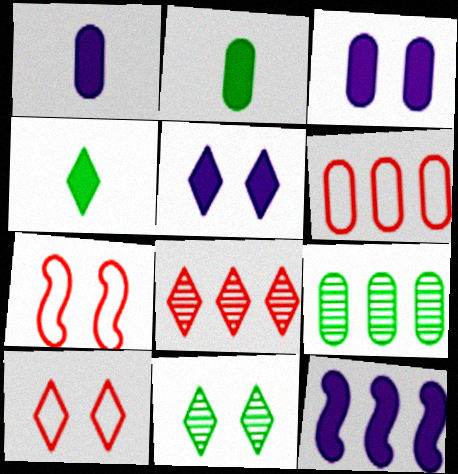[[1, 5, 12], 
[3, 7, 11], 
[5, 10, 11]]